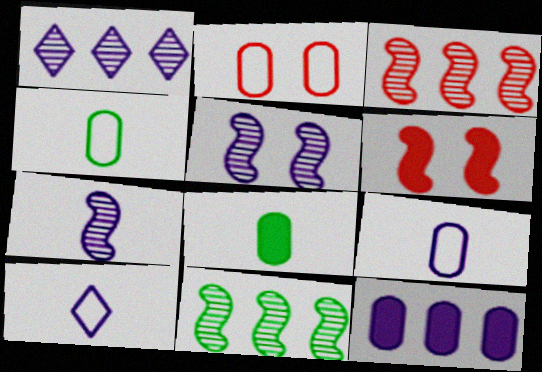[[1, 4, 6], 
[5, 10, 12]]